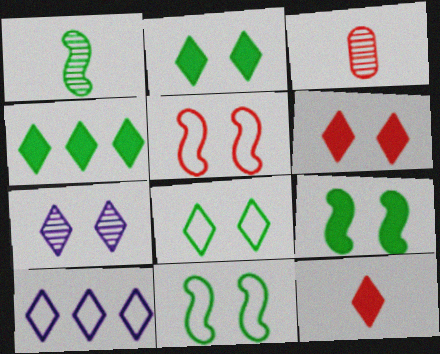[[3, 9, 10], 
[6, 7, 8]]